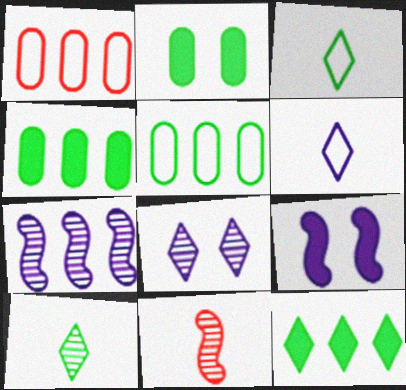[[1, 7, 12], 
[1, 9, 10]]